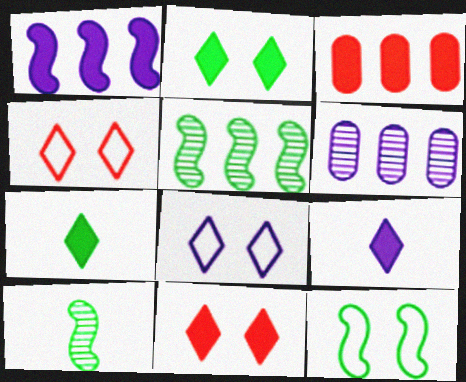[[3, 8, 10]]